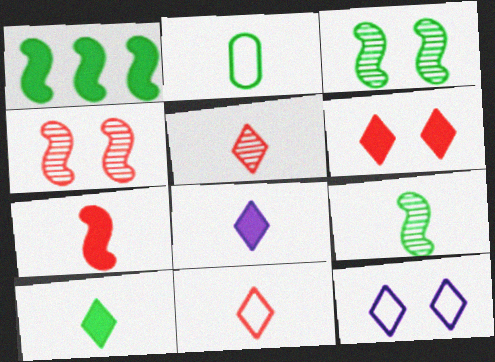[[2, 9, 10]]